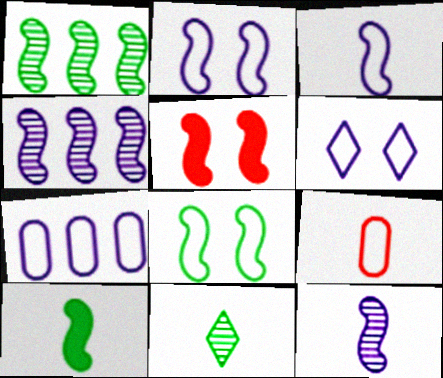[[1, 3, 5], 
[1, 8, 10], 
[3, 6, 7], 
[5, 7, 11]]